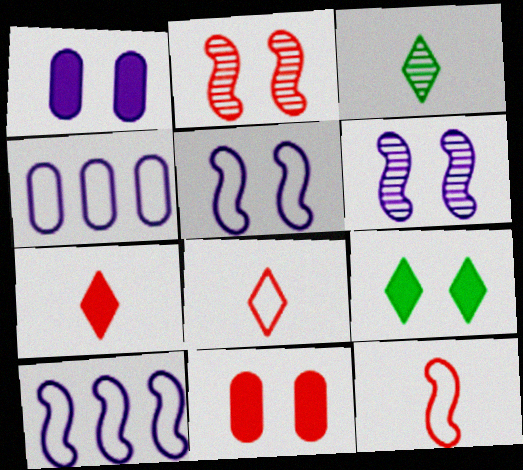[[3, 10, 11]]